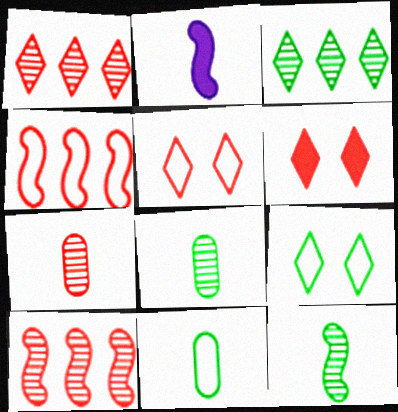[[4, 6, 7]]